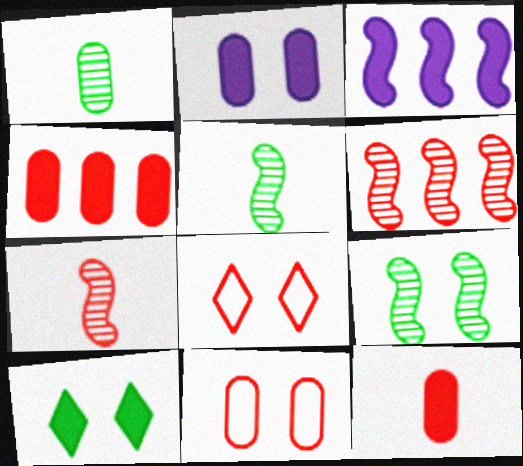[[1, 3, 8], 
[2, 8, 9], 
[3, 10, 12], 
[4, 7, 8], 
[6, 8, 12]]